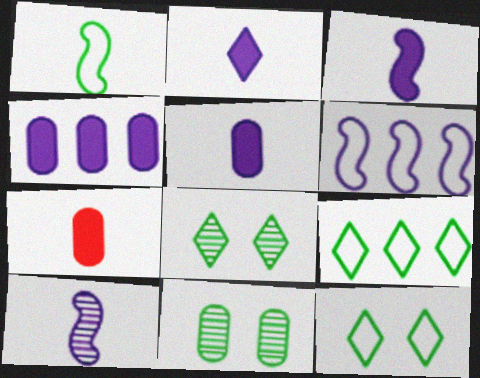[[2, 3, 5], 
[6, 7, 8]]